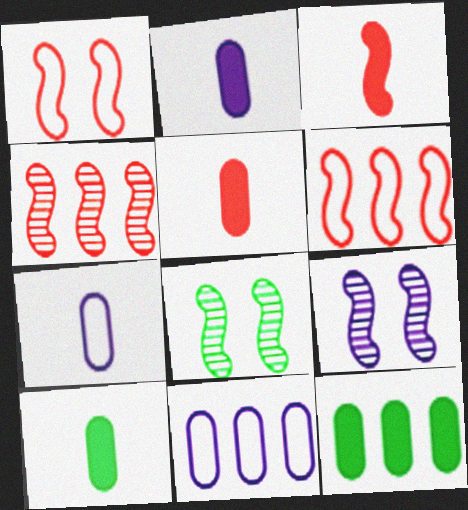[[1, 3, 4], 
[2, 5, 10]]